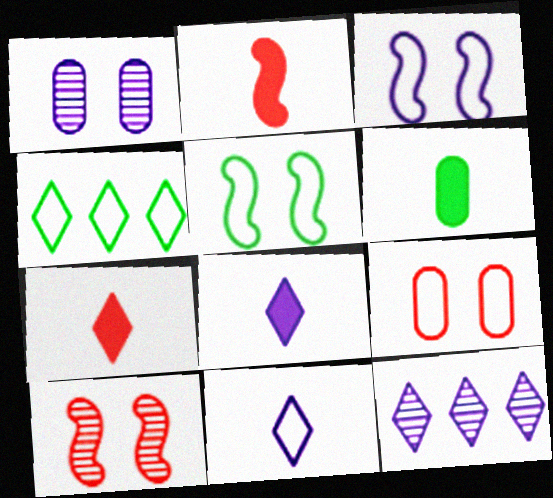[[1, 2, 4], 
[2, 6, 8]]